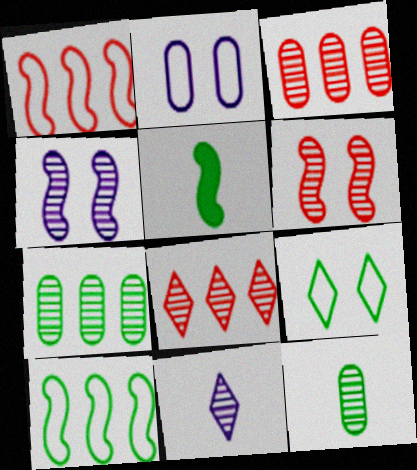[[1, 4, 5], 
[2, 5, 8], 
[4, 8, 12], 
[5, 7, 9], 
[6, 7, 11]]